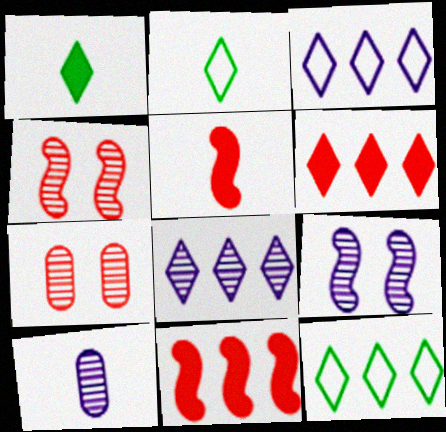[[2, 5, 10], 
[6, 8, 12], 
[8, 9, 10]]